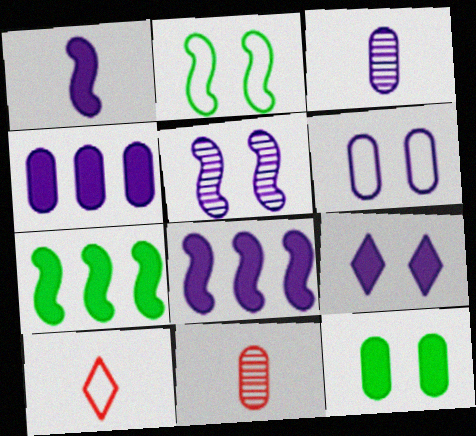[[1, 4, 9], 
[3, 4, 6], 
[5, 6, 9]]